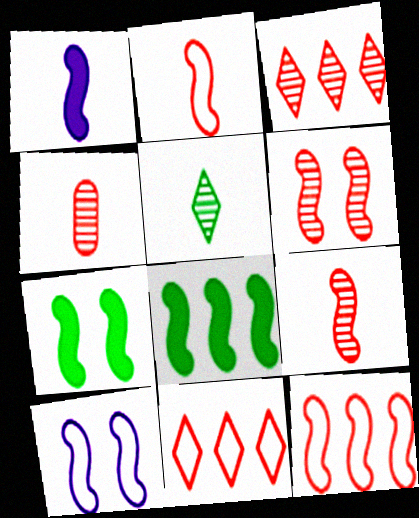[[3, 4, 6], 
[6, 7, 10], 
[8, 9, 10]]